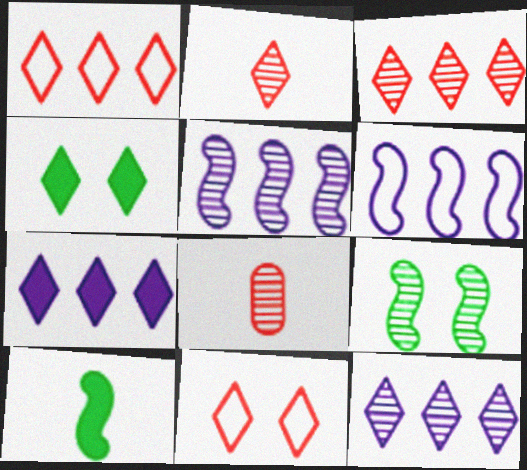[[4, 6, 8], 
[8, 9, 12]]